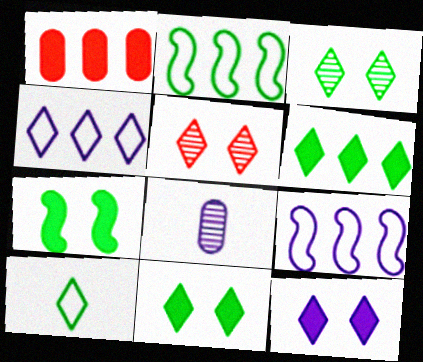[[3, 6, 10], 
[8, 9, 12]]